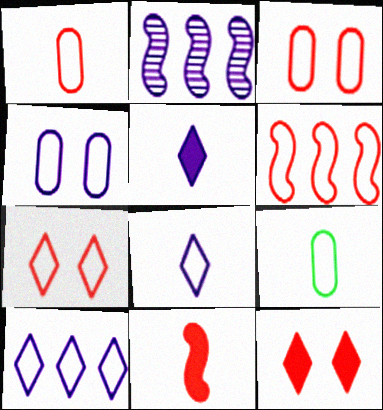[[1, 6, 7], 
[2, 4, 5], 
[2, 9, 12]]